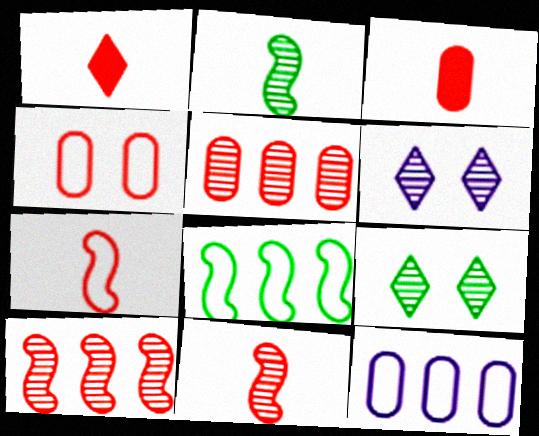[[1, 4, 10], 
[2, 5, 6], 
[3, 4, 5], 
[3, 6, 8]]